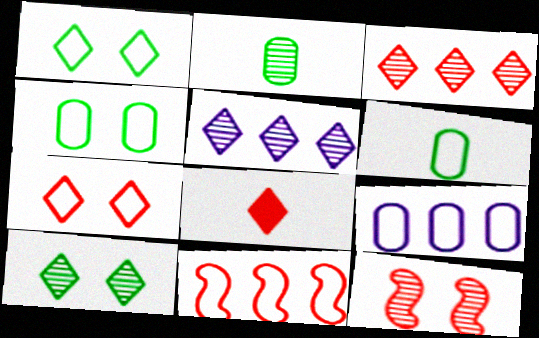[[1, 5, 8], 
[2, 5, 12], 
[3, 7, 8]]